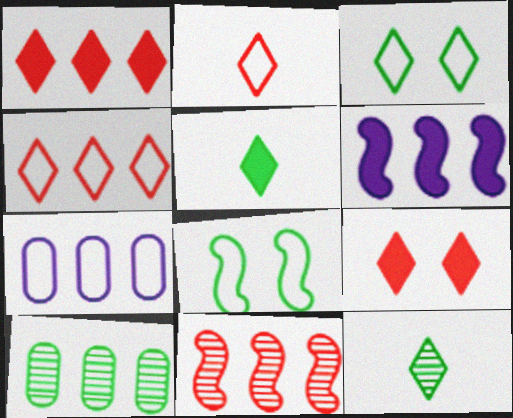[[2, 7, 8], 
[4, 6, 10], 
[5, 8, 10]]